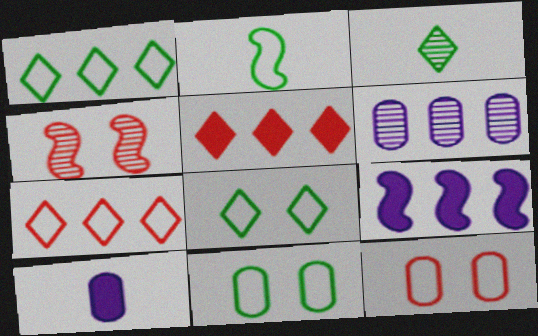[[1, 2, 11], 
[1, 4, 10], 
[2, 4, 9], 
[3, 4, 6], 
[3, 9, 12]]